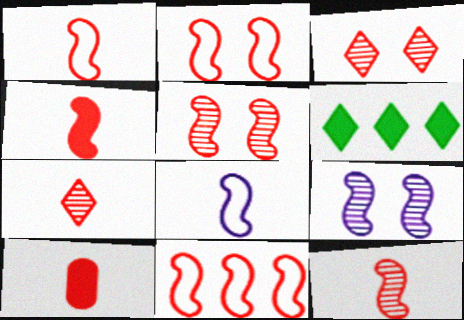[[1, 2, 11], 
[1, 4, 12], 
[1, 7, 10], 
[3, 10, 11], 
[4, 5, 11]]